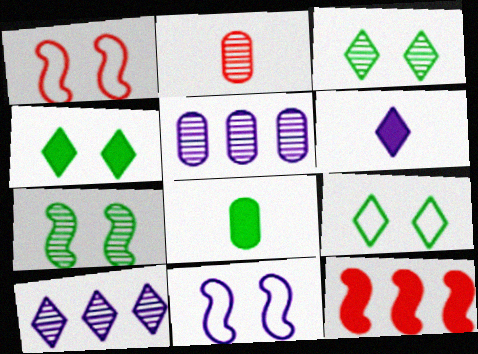[[1, 8, 10], 
[2, 7, 10], 
[3, 4, 9], 
[5, 6, 11]]